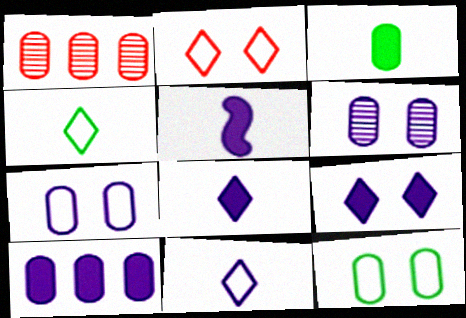[[1, 3, 7], 
[5, 9, 10]]